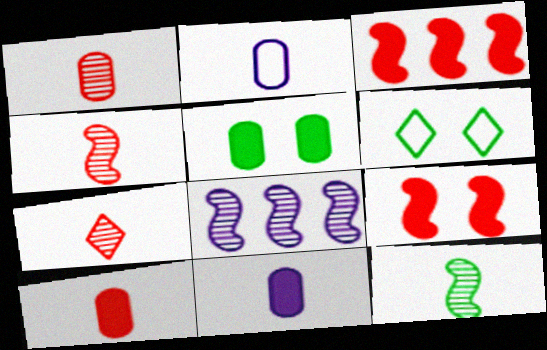[[1, 4, 7], 
[6, 8, 10]]